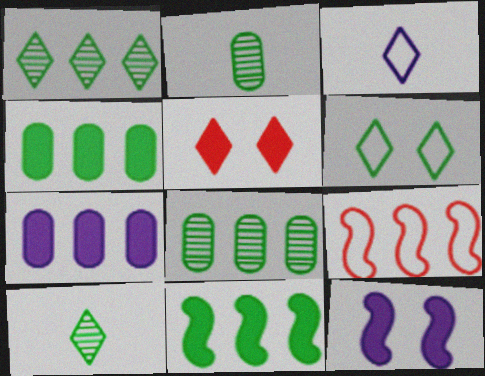[[1, 3, 5], 
[1, 7, 9], 
[2, 6, 11]]